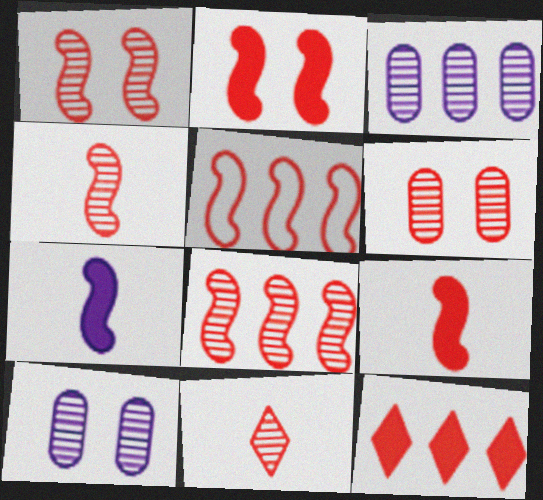[[1, 4, 8], 
[1, 5, 9], 
[2, 4, 5], 
[6, 8, 11]]